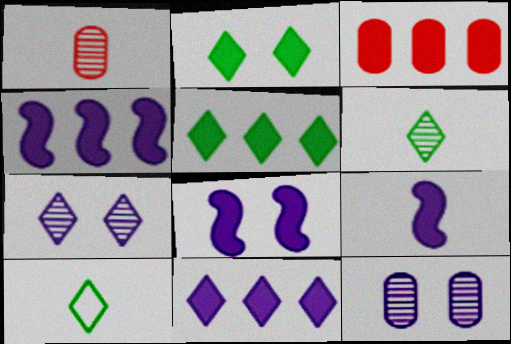[[1, 9, 10], 
[2, 3, 9], 
[3, 4, 5], 
[4, 8, 9]]